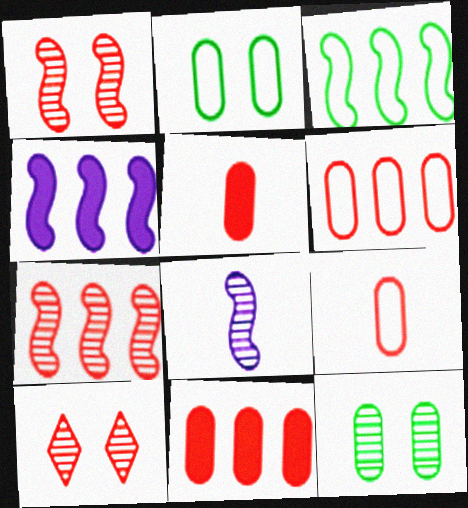[[3, 4, 7]]